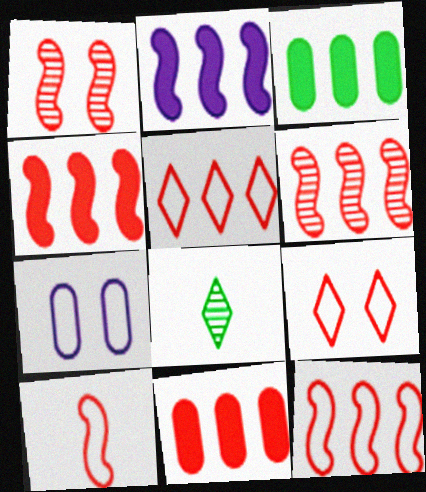[[1, 4, 10], 
[4, 6, 12], 
[4, 7, 8], 
[5, 6, 11]]